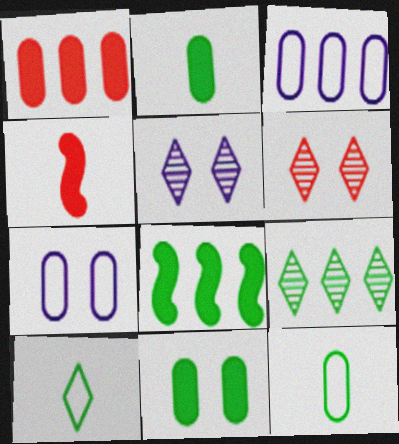[[4, 7, 9]]